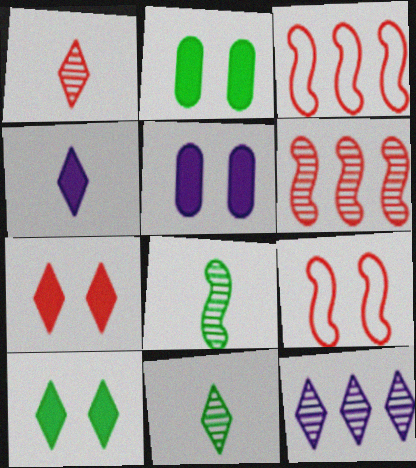[[3, 5, 11]]